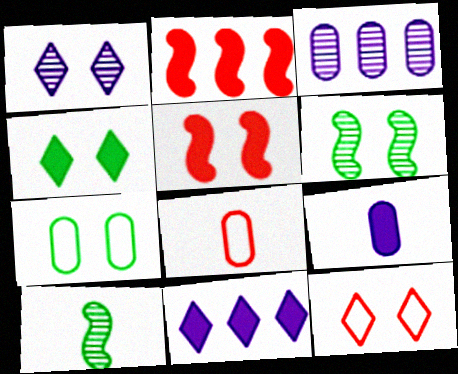[[1, 4, 12], 
[1, 5, 7], 
[2, 4, 9], 
[4, 6, 7], 
[6, 8, 11]]